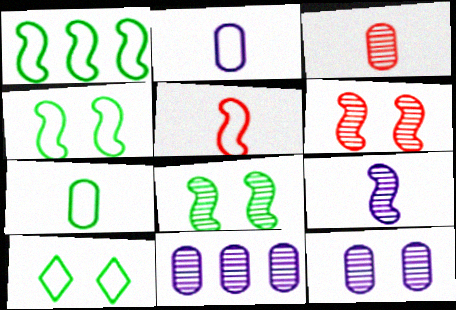[[1, 7, 10]]